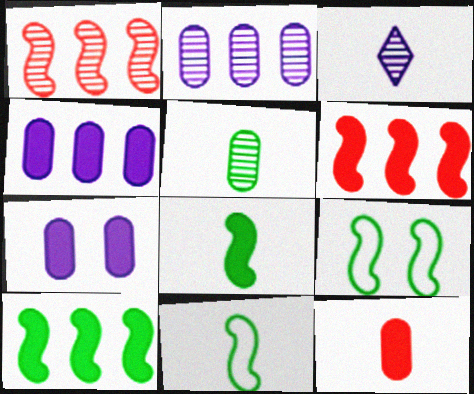[[3, 11, 12]]